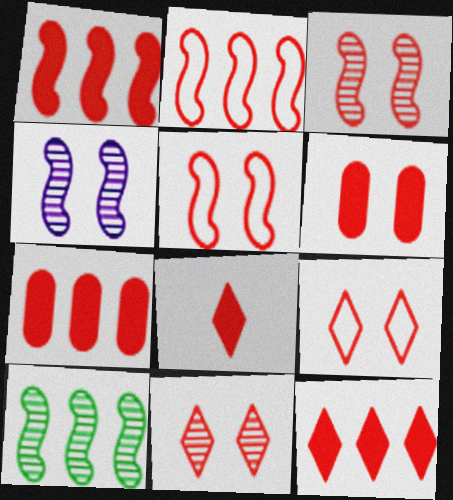[[1, 6, 8], 
[1, 7, 12], 
[3, 6, 9], 
[5, 6, 11]]